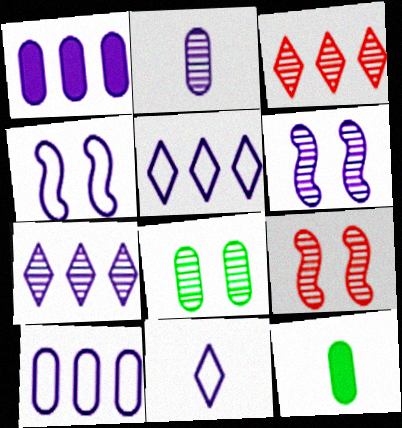[[1, 6, 11], 
[2, 6, 7], 
[3, 4, 12], 
[4, 10, 11], 
[5, 9, 12]]